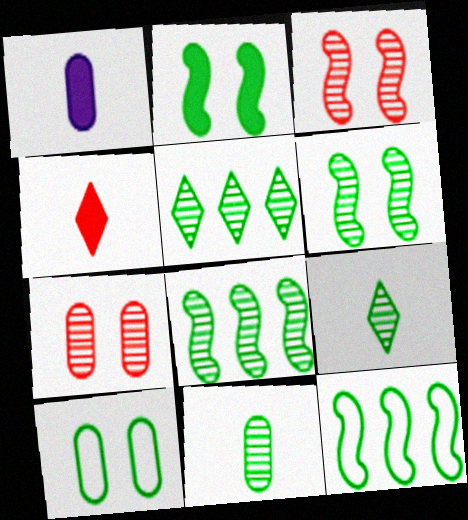[[5, 6, 11]]